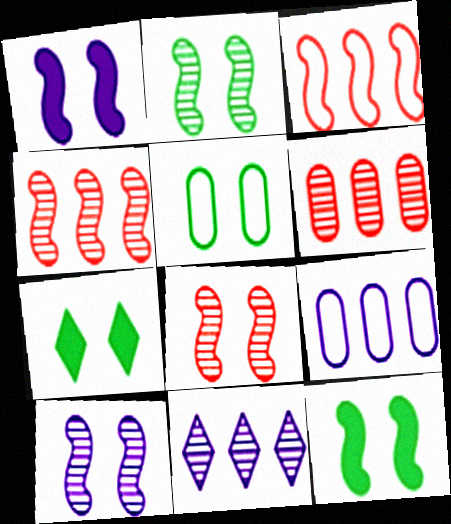[[2, 5, 7], 
[2, 8, 10]]